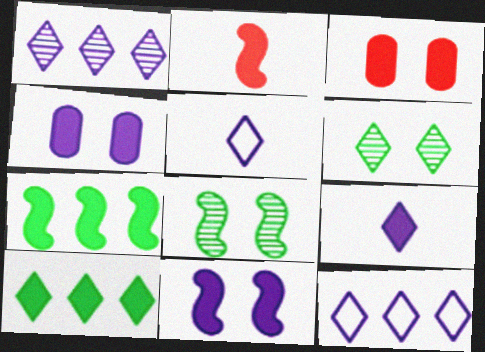[[2, 4, 10], 
[2, 7, 11], 
[3, 7, 9]]